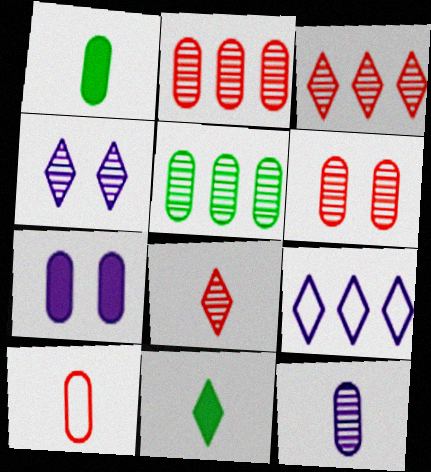[[1, 10, 12], 
[5, 6, 12], 
[5, 7, 10]]